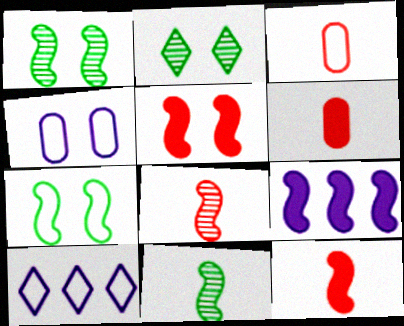[[1, 6, 10], 
[2, 3, 9], 
[2, 4, 5], 
[3, 7, 10], 
[7, 8, 9]]